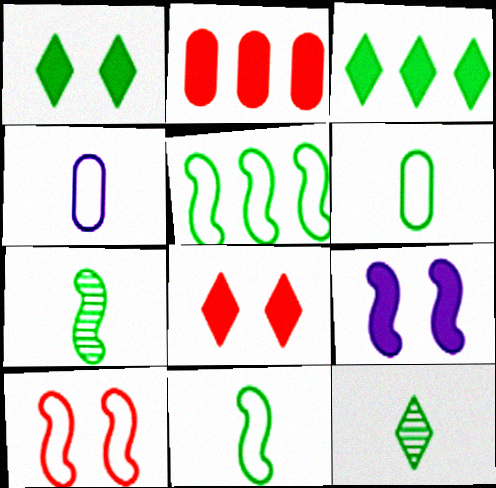[]